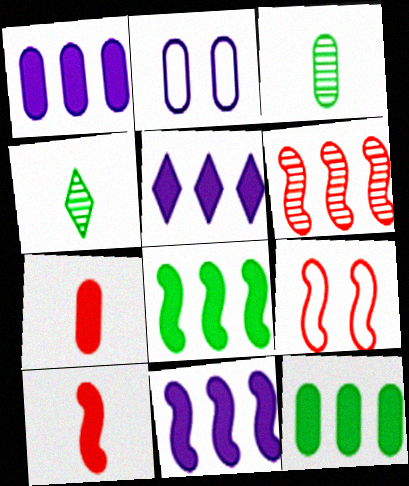[[1, 4, 9], 
[1, 5, 11], 
[3, 5, 9], 
[6, 9, 10]]